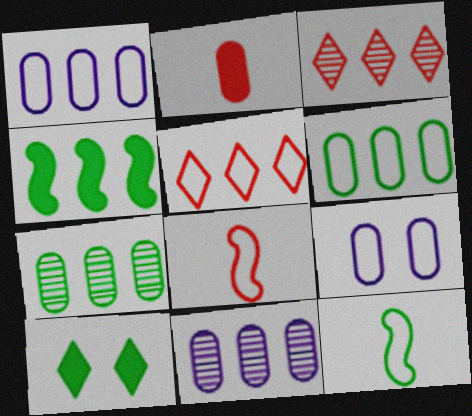[[1, 3, 4], 
[2, 7, 9], 
[4, 5, 11], 
[5, 9, 12], 
[7, 10, 12], 
[8, 10, 11]]